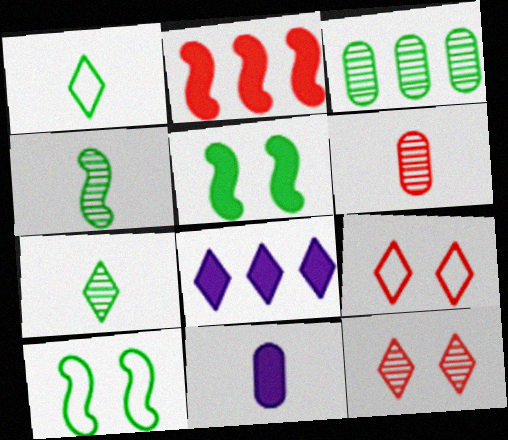[[1, 3, 5], 
[1, 8, 12], 
[2, 6, 9], 
[6, 8, 10], 
[7, 8, 9]]